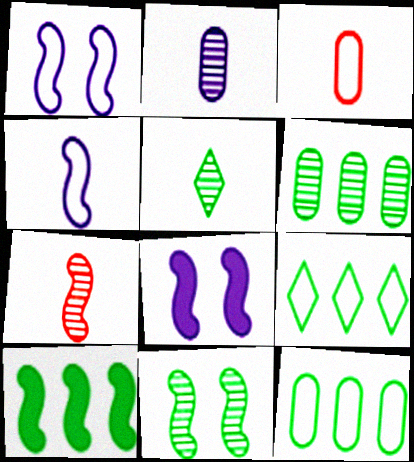[[1, 3, 9], 
[1, 7, 10], 
[2, 5, 7], 
[5, 6, 11], 
[6, 9, 10]]